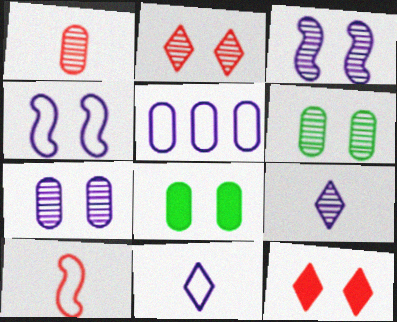[[1, 5, 8], 
[2, 3, 6], 
[2, 4, 8], 
[4, 5, 11], 
[4, 6, 12]]